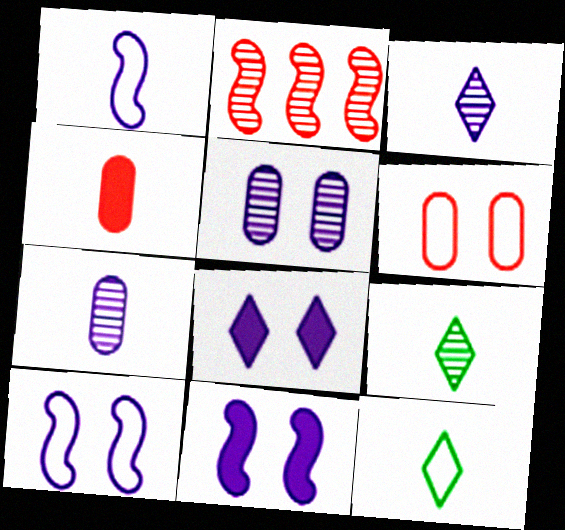[[1, 4, 9], 
[2, 5, 9], 
[5, 8, 10]]